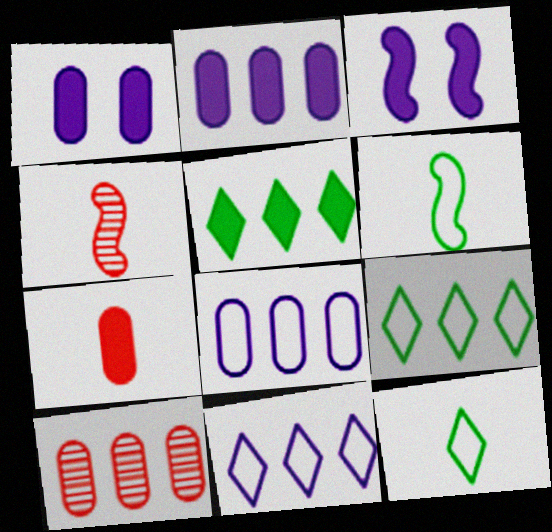[[1, 4, 9], 
[3, 5, 7], 
[3, 10, 12]]